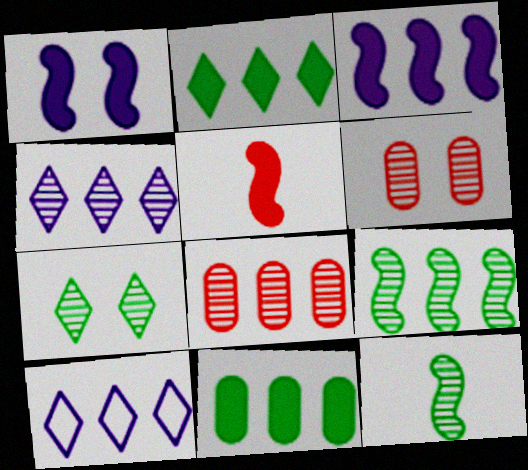[[4, 6, 12], 
[4, 8, 9]]